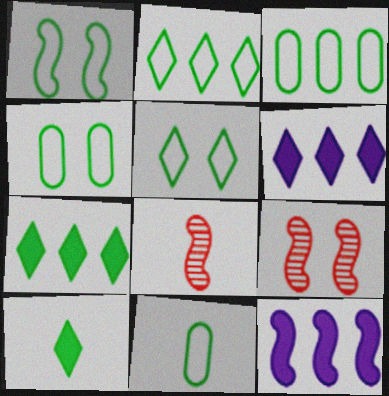[[1, 2, 11], 
[1, 4, 5], 
[1, 8, 12], 
[3, 4, 11], 
[4, 6, 8], 
[6, 9, 11]]